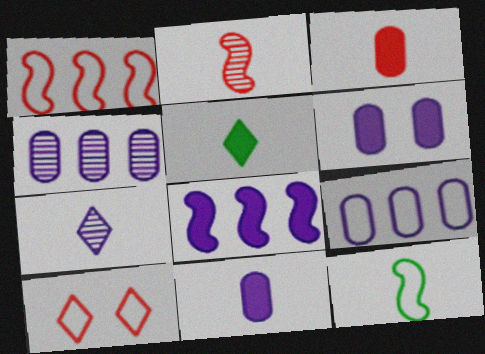[[3, 7, 12], 
[9, 10, 12]]